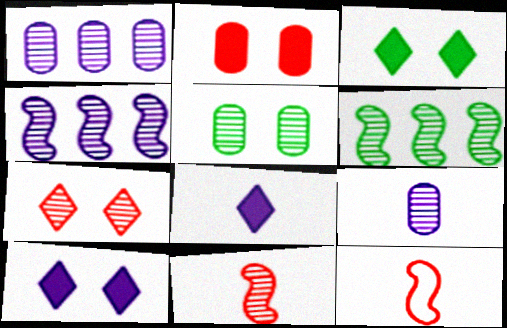[[1, 3, 12], 
[6, 7, 9]]